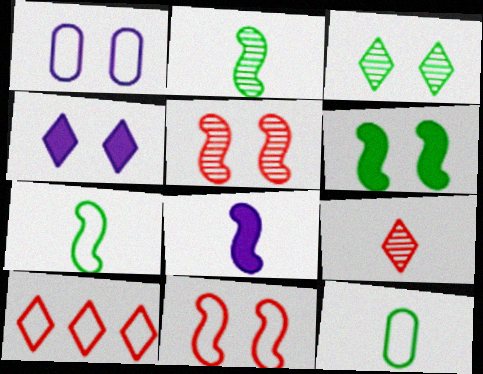[[1, 7, 10], 
[8, 9, 12]]